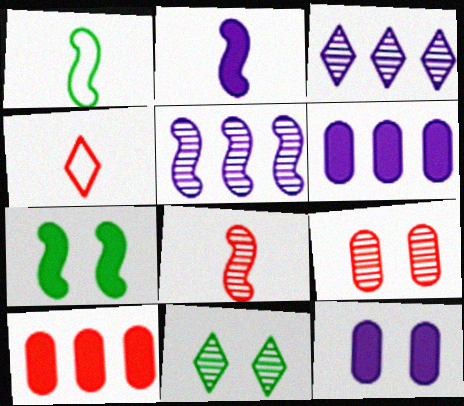[[1, 2, 8]]